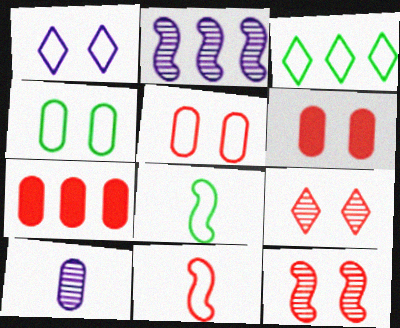[[2, 3, 7], 
[3, 4, 8], 
[4, 7, 10], 
[7, 9, 11]]